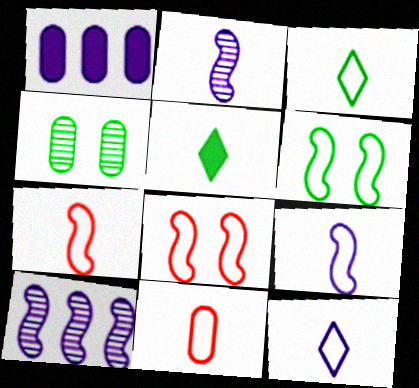[[1, 4, 11], 
[2, 5, 11], 
[3, 9, 11]]